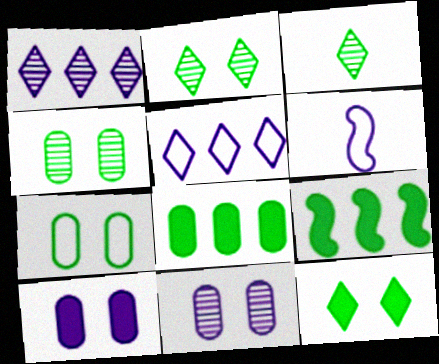[[1, 6, 10], 
[3, 7, 9]]